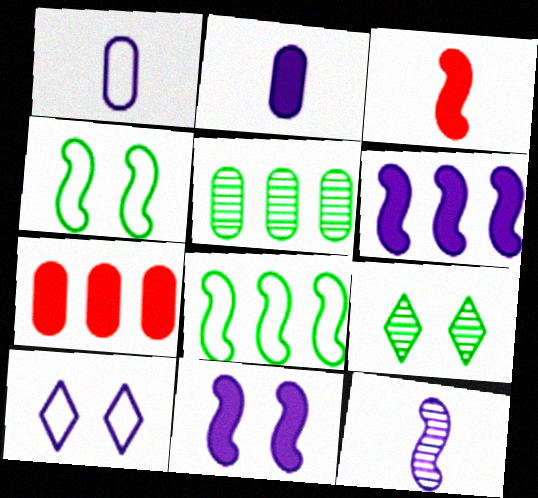[[3, 5, 10]]